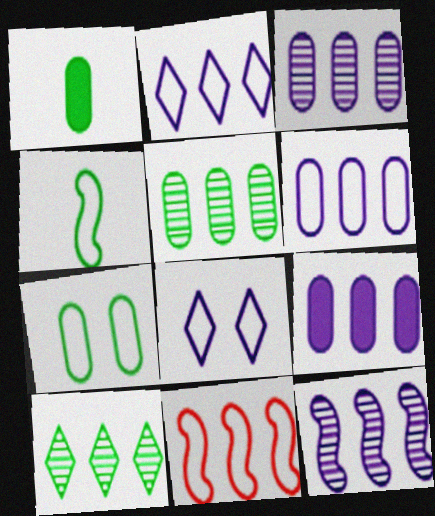[[1, 5, 7], 
[2, 9, 12], 
[3, 6, 9], 
[9, 10, 11]]